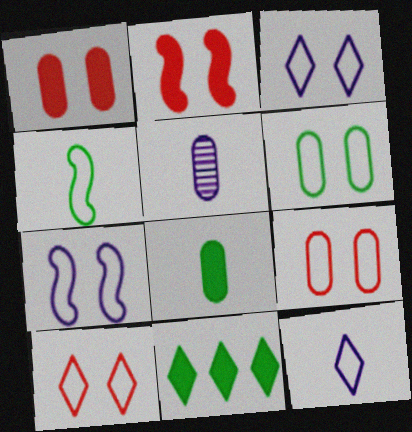[[6, 7, 10]]